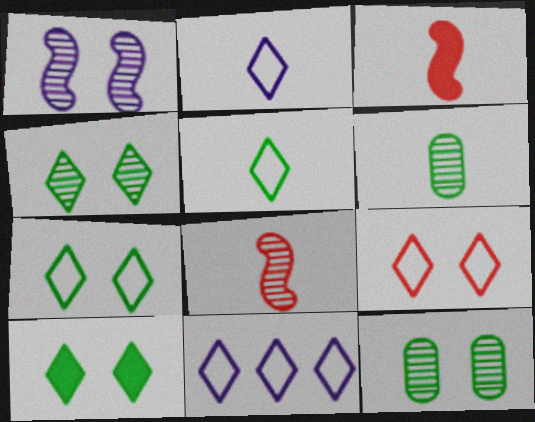[[2, 3, 6], 
[3, 11, 12], 
[4, 7, 10], 
[5, 9, 11]]